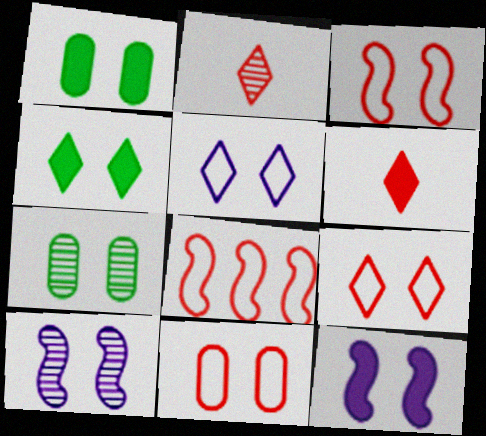[[1, 9, 10], 
[3, 9, 11], 
[4, 10, 11], 
[7, 9, 12]]